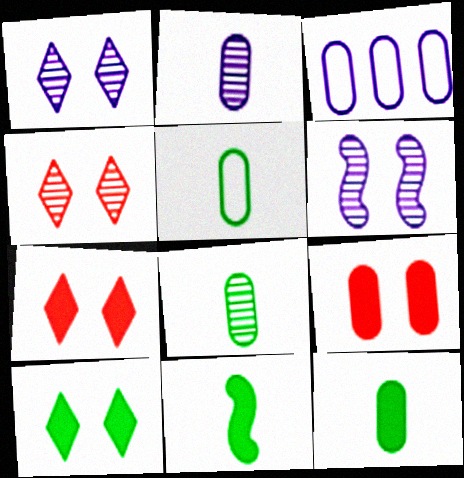[[3, 4, 11], 
[3, 8, 9], 
[5, 8, 12]]